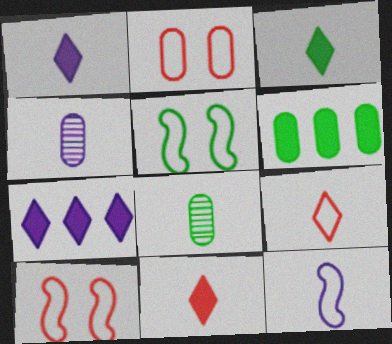[[1, 3, 11], 
[1, 4, 12], 
[2, 4, 6], 
[7, 8, 10], 
[8, 11, 12]]